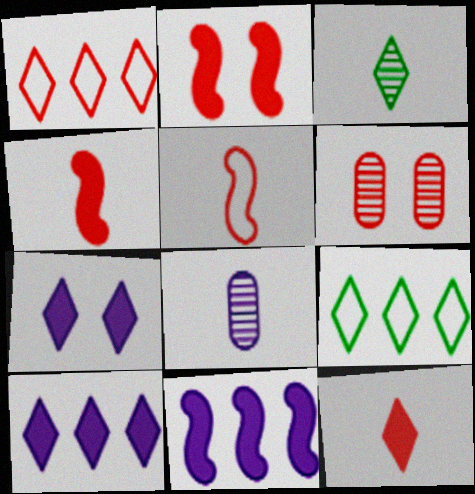[[1, 3, 7], 
[1, 4, 6], 
[2, 8, 9]]